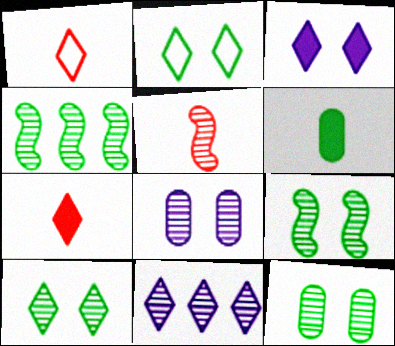[[2, 4, 6], 
[2, 7, 11], 
[5, 11, 12], 
[9, 10, 12]]